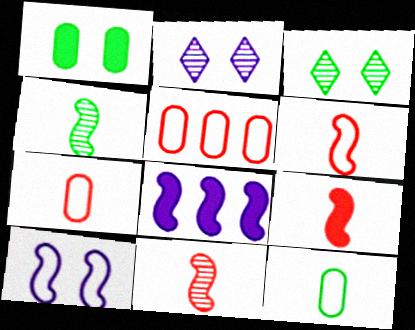[[3, 7, 8], 
[6, 9, 11]]